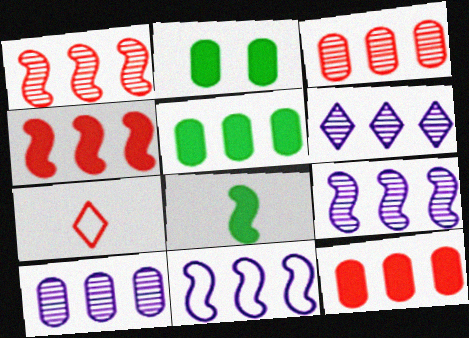[[2, 7, 9], 
[6, 9, 10]]